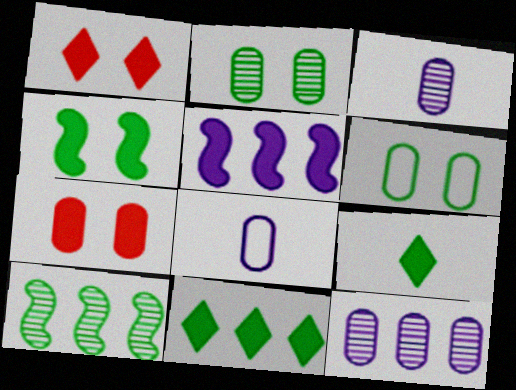[[1, 8, 10], 
[5, 7, 9], 
[6, 9, 10]]